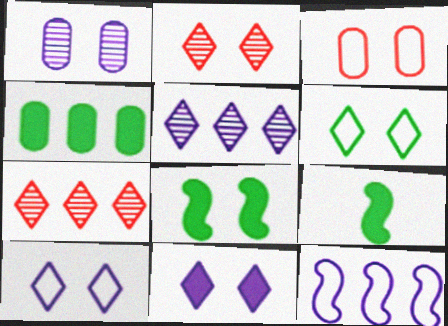[[2, 6, 11], 
[3, 5, 9], 
[4, 7, 12]]